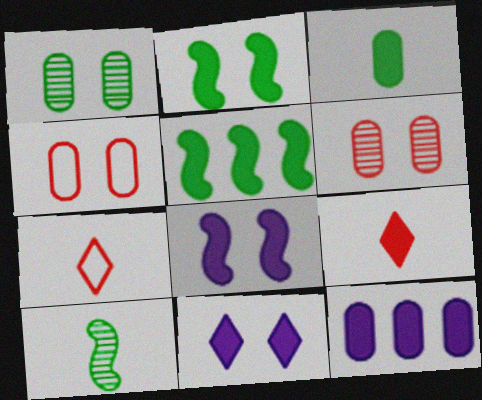[[2, 9, 12]]